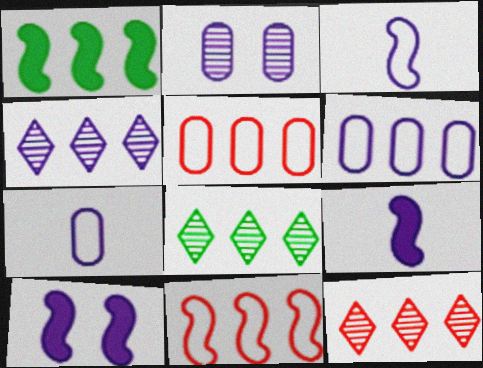[[1, 4, 5], 
[1, 6, 12], 
[4, 7, 10], 
[4, 8, 12]]